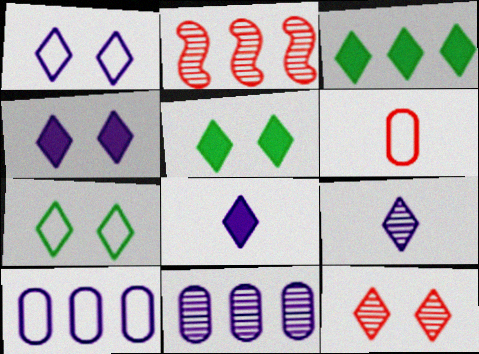[[1, 5, 12], 
[2, 3, 10], 
[4, 7, 12]]